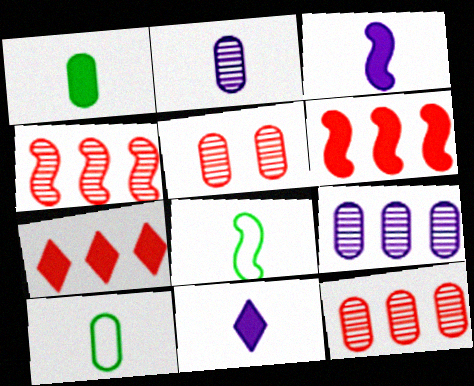[]